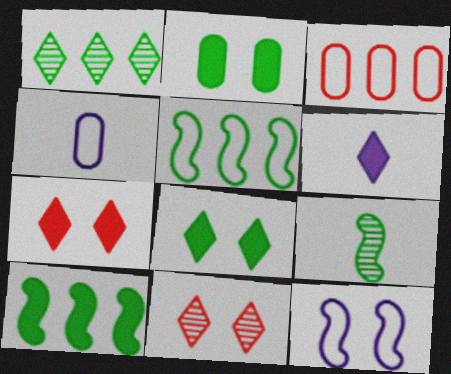[[2, 11, 12], 
[4, 10, 11]]